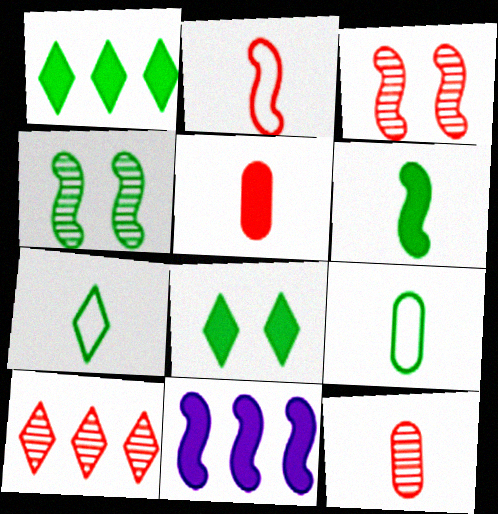[[1, 4, 9], 
[2, 4, 11], 
[3, 10, 12], 
[5, 8, 11]]